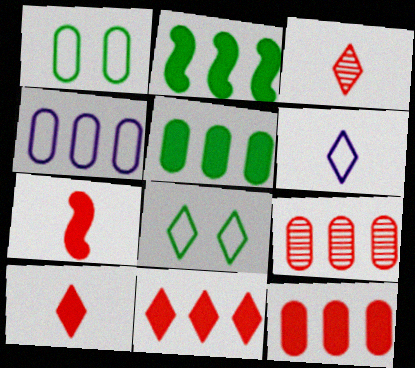[[4, 5, 9]]